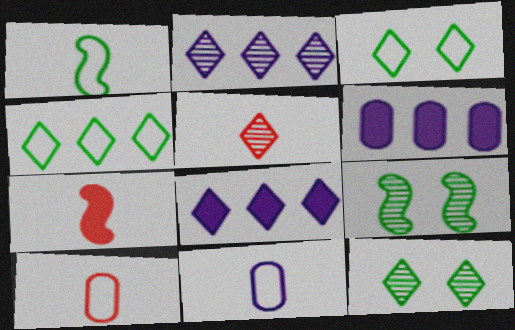[[2, 5, 12], 
[3, 5, 8], 
[5, 7, 10], 
[8, 9, 10]]